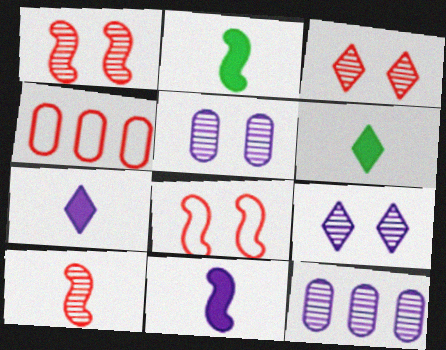[[2, 4, 9], 
[6, 8, 12]]